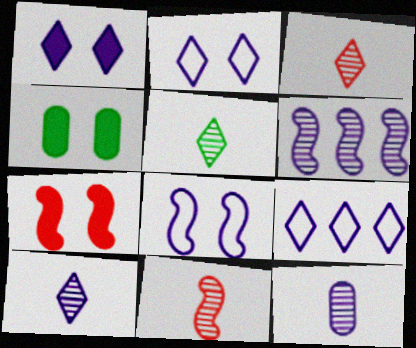[[1, 4, 7], 
[1, 9, 10], 
[3, 5, 10], 
[4, 9, 11], 
[5, 11, 12]]